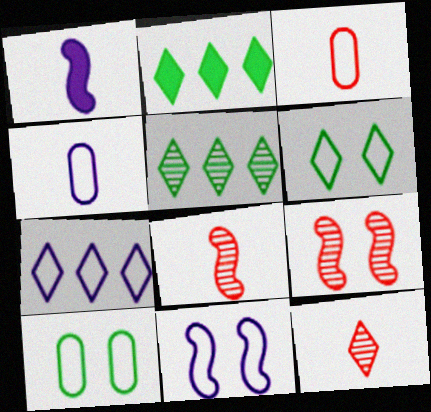[[2, 4, 9], 
[4, 7, 11]]